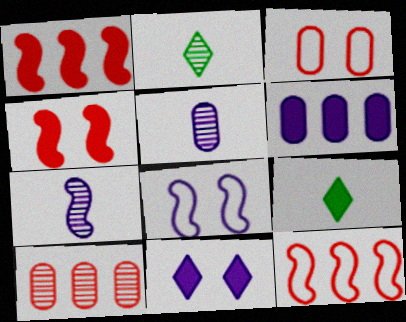[[4, 6, 9], 
[8, 9, 10]]